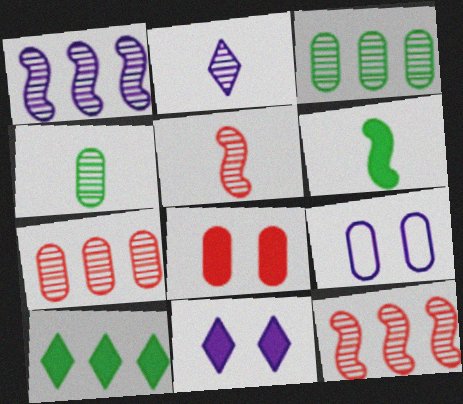[[2, 4, 5], 
[5, 9, 10]]